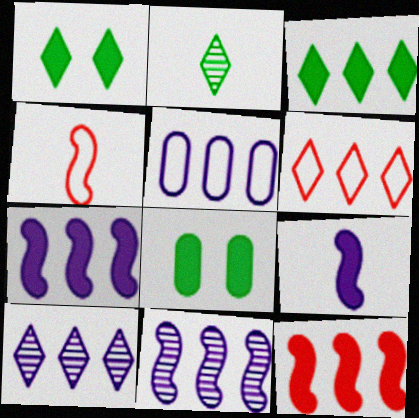[[3, 6, 10], 
[4, 8, 10], 
[5, 7, 10]]